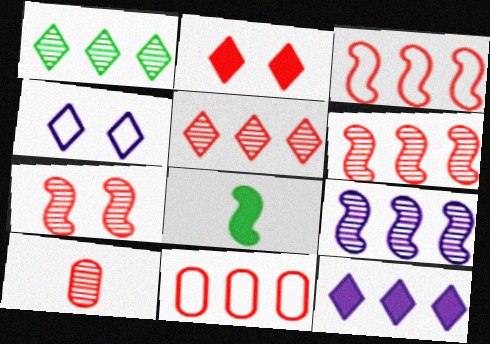[[2, 3, 10], 
[5, 7, 10]]